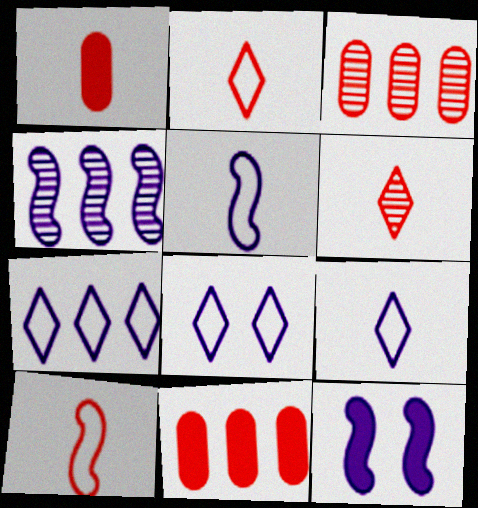[[1, 6, 10], 
[4, 5, 12], 
[7, 8, 9]]